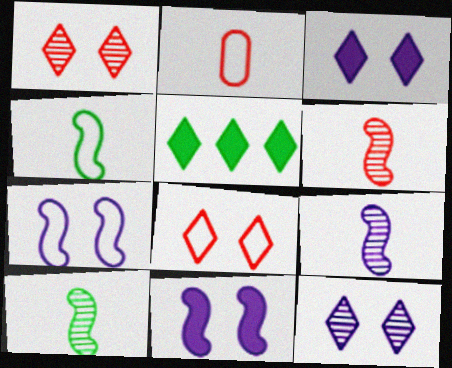[[6, 9, 10]]